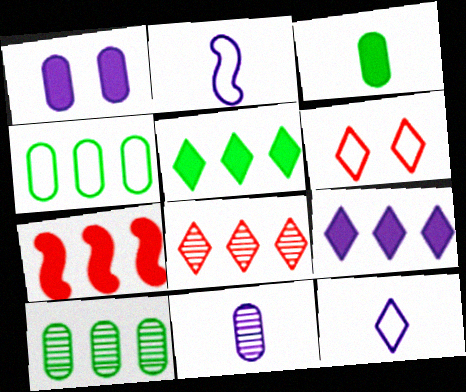[[2, 4, 6]]